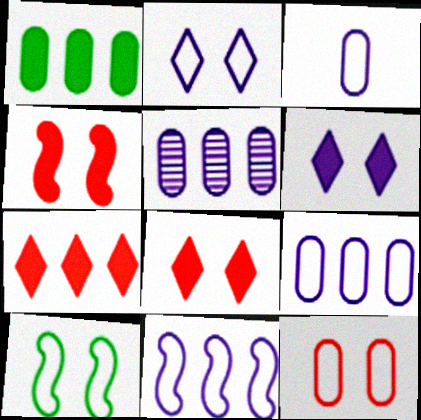[[2, 3, 11], 
[2, 10, 12]]